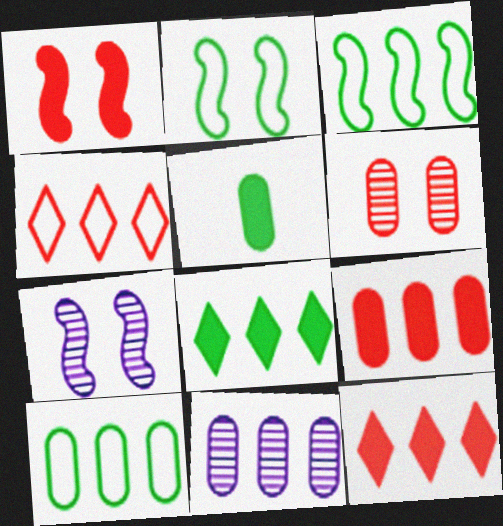[[1, 2, 7], 
[3, 11, 12], 
[4, 5, 7], 
[9, 10, 11]]